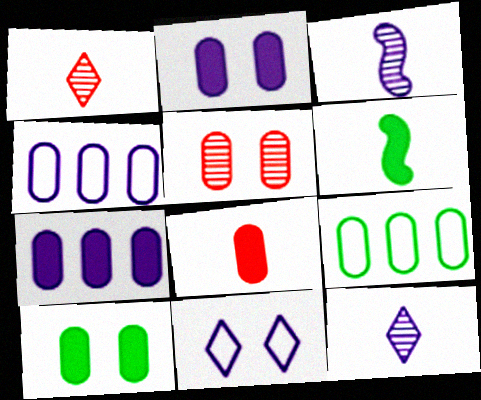[[3, 7, 11], 
[7, 8, 10]]